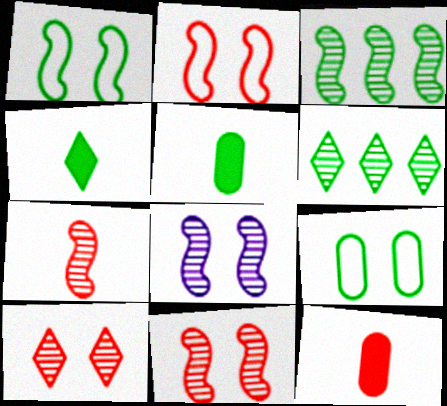[[1, 5, 6], 
[3, 4, 9], 
[3, 7, 8]]